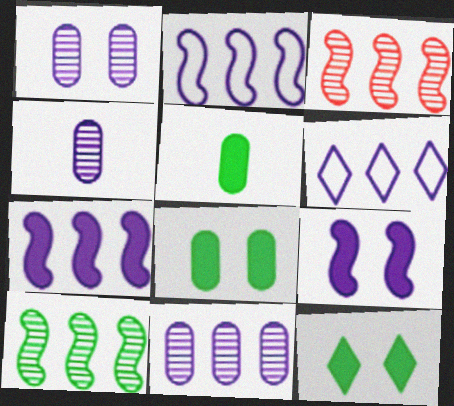[[1, 4, 11], 
[4, 6, 9], 
[6, 7, 11]]